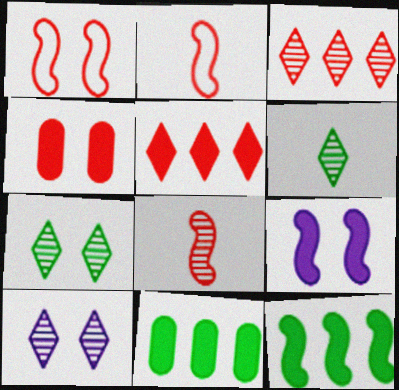[[2, 3, 4], 
[2, 10, 11], 
[3, 6, 10]]